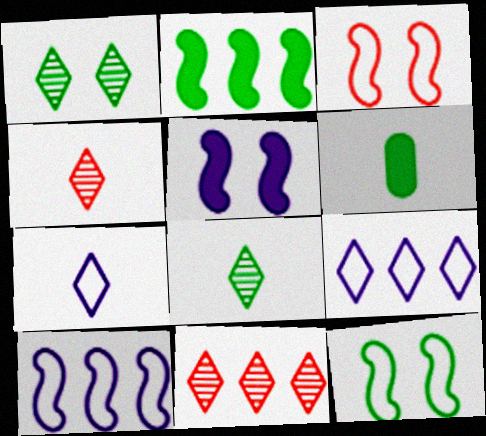[]